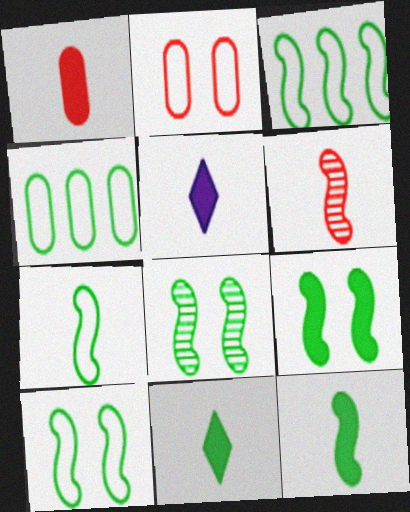[[1, 5, 12], 
[3, 7, 10], 
[3, 8, 12], 
[4, 8, 11], 
[8, 9, 10]]